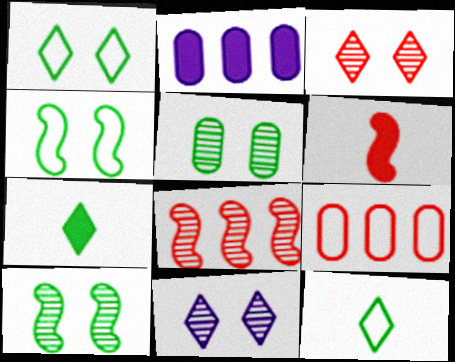[[3, 6, 9]]